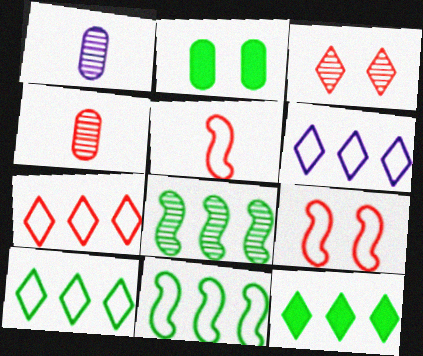[[1, 3, 8], 
[1, 9, 12], 
[6, 7, 10]]